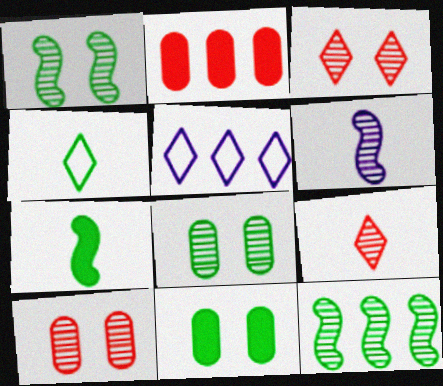[[2, 5, 12], 
[4, 11, 12], 
[5, 7, 10]]